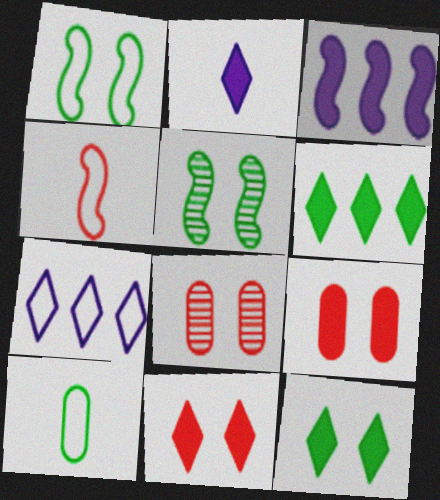[[2, 6, 11], 
[3, 4, 5], 
[5, 6, 10]]